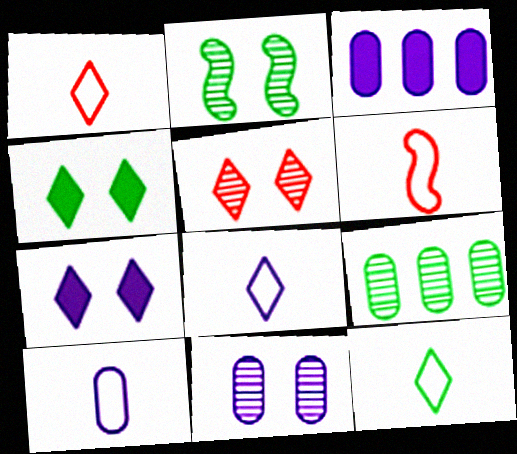[[1, 2, 3], 
[1, 8, 12], 
[2, 5, 11], 
[3, 10, 11], 
[6, 7, 9], 
[6, 10, 12]]